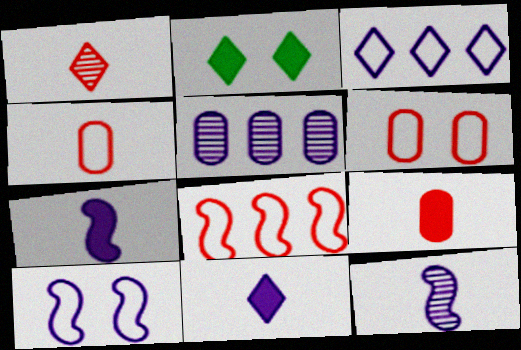[[1, 2, 3], 
[5, 10, 11]]